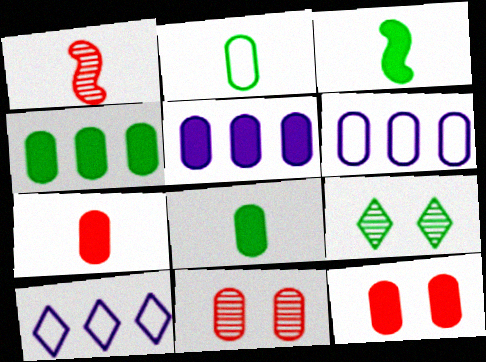[[2, 5, 11], 
[3, 10, 11], 
[5, 8, 12], 
[6, 8, 11]]